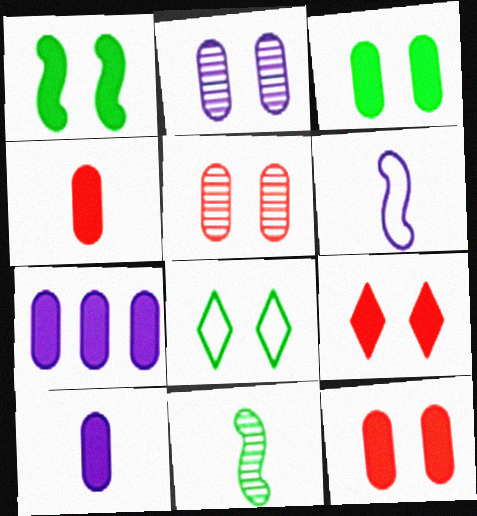[[3, 4, 7]]